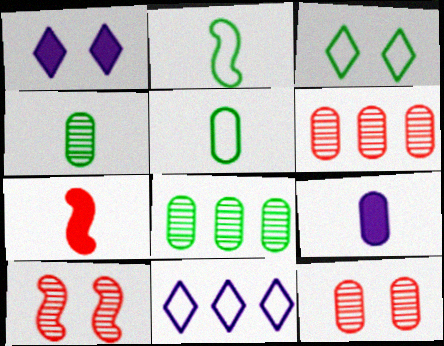[[1, 2, 6]]